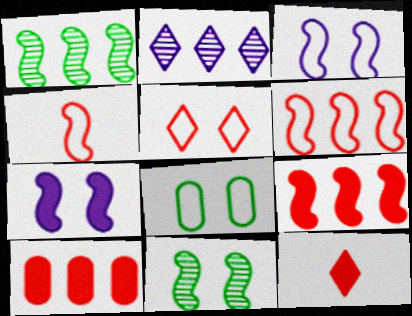[[1, 4, 7], 
[3, 5, 8]]